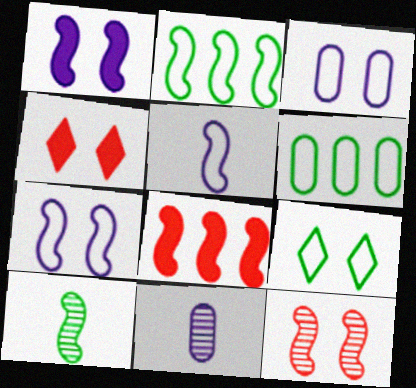[[2, 4, 11], 
[7, 8, 10], 
[8, 9, 11]]